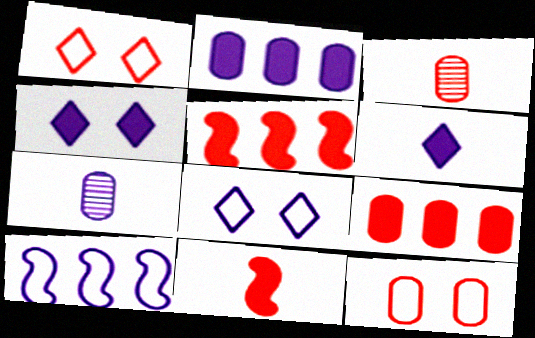[[1, 3, 5], 
[3, 9, 12], 
[4, 7, 10]]